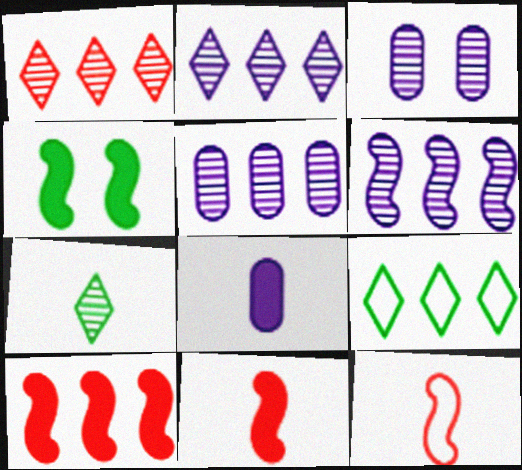[[2, 5, 6], 
[3, 9, 11], 
[4, 6, 12], 
[5, 9, 10], 
[7, 8, 12]]